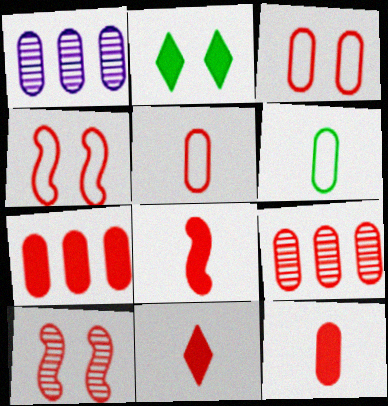[[3, 9, 12], 
[4, 9, 11], 
[8, 11, 12]]